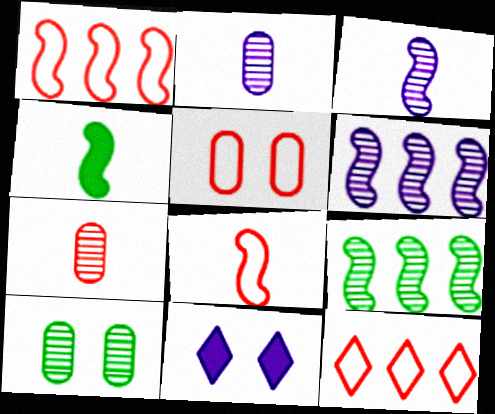[[3, 4, 8], 
[5, 8, 12]]